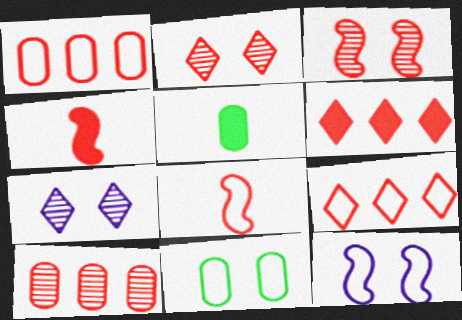[[1, 2, 4]]